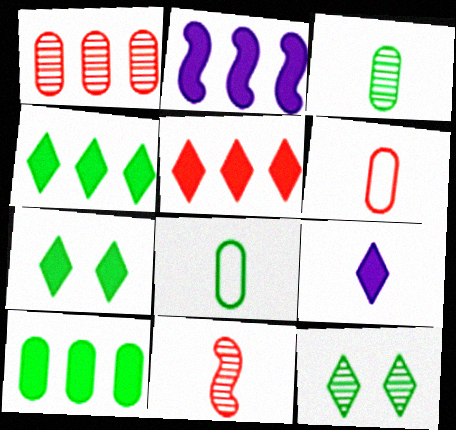[[2, 5, 10], 
[2, 6, 12], 
[5, 7, 9], 
[8, 9, 11]]